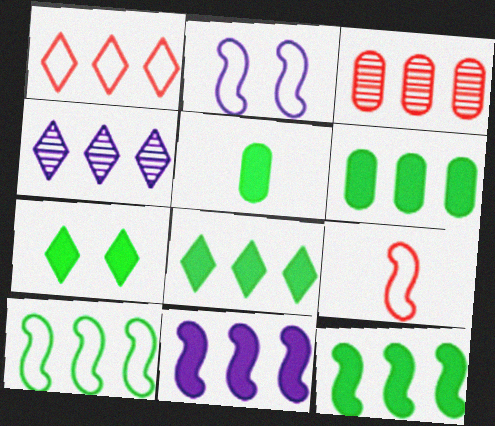[[1, 4, 8], 
[2, 9, 10], 
[5, 7, 12], 
[6, 8, 12]]